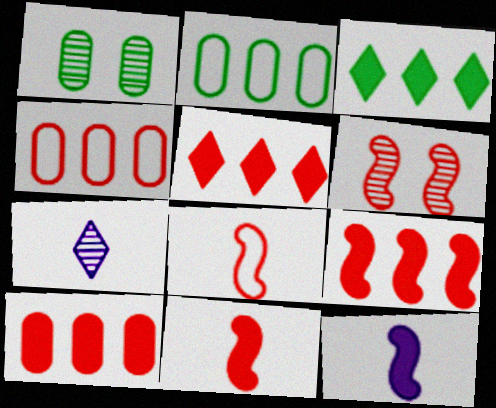[[5, 9, 10], 
[6, 8, 9]]